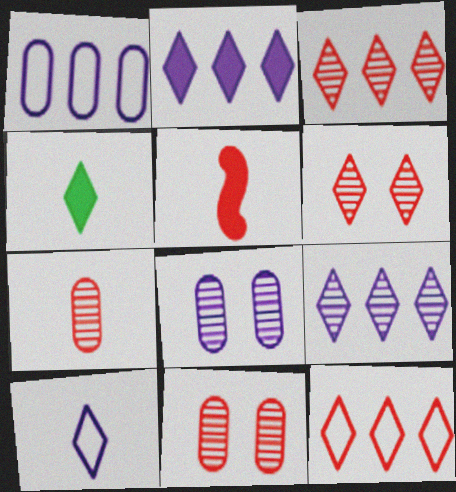[[5, 11, 12]]